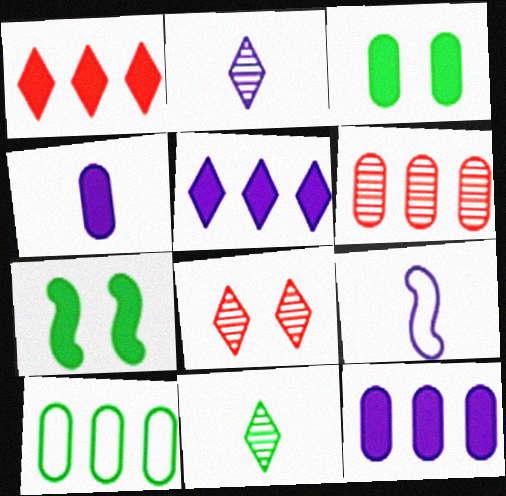[[1, 4, 7], 
[2, 4, 9], 
[6, 10, 12], 
[7, 10, 11]]